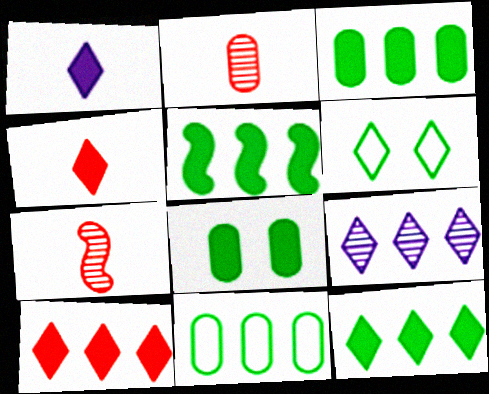[[3, 5, 12], 
[4, 6, 9]]